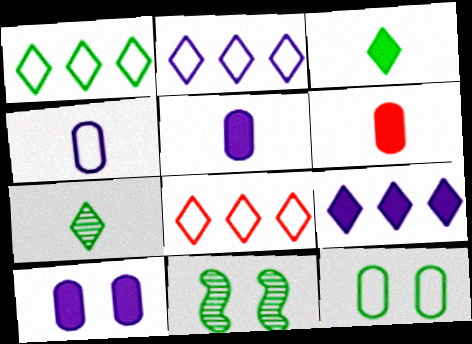[[1, 2, 8], 
[2, 6, 11], 
[5, 8, 11]]